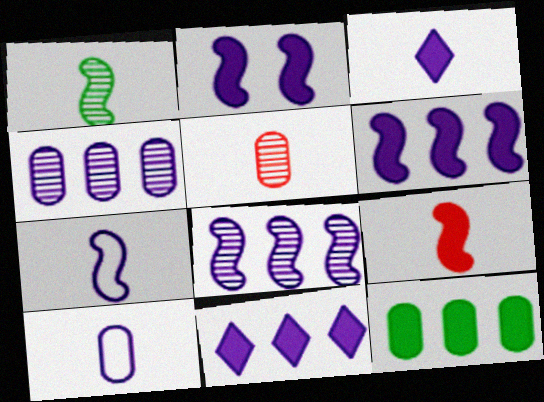[[1, 7, 9], 
[2, 7, 8]]